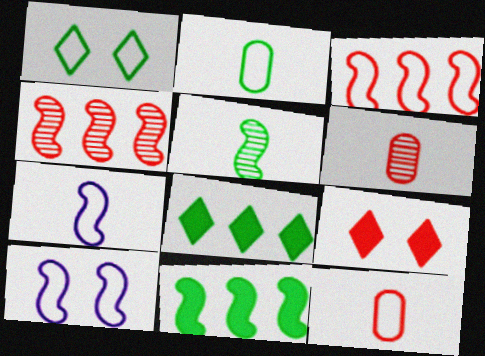[[3, 6, 9], 
[4, 9, 12], 
[6, 8, 10]]